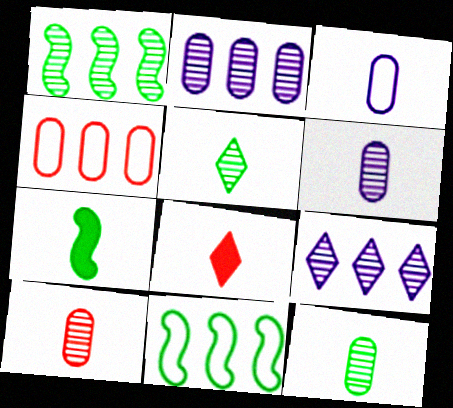[[6, 10, 12]]